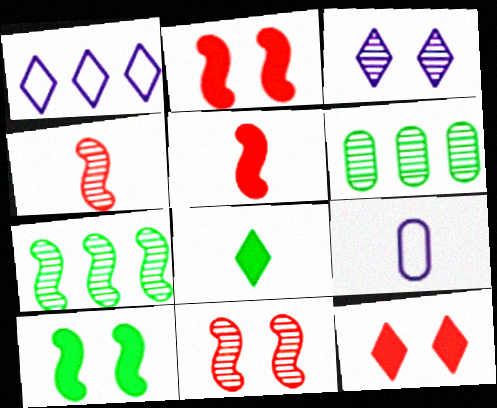[[3, 4, 6], 
[4, 8, 9], 
[7, 9, 12]]